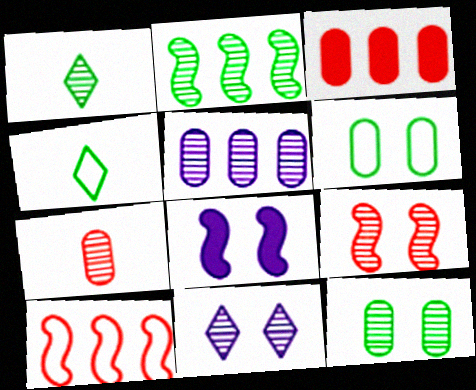[[1, 2, 12], 
[1, 5, 9], 
[2, 7, 11], 
[5, 7, 12], 
[9, 11, 12]]